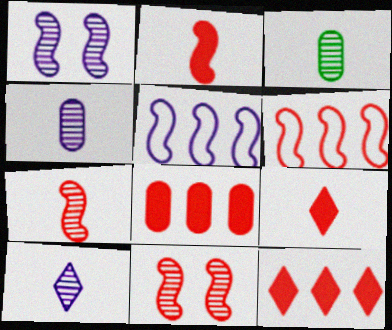[[2, 6, 11], 
[3, 7, 10]]